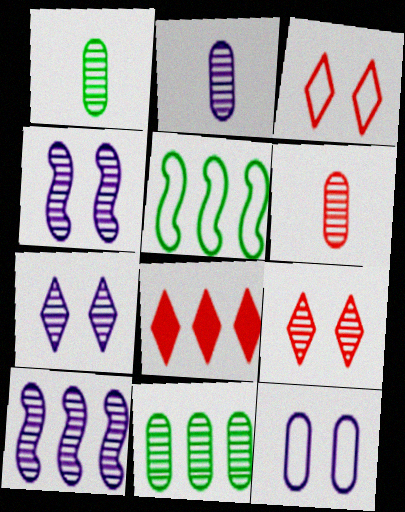[[1, 2, 6], 
[1, 9, 10], 
[2, 7, 10]]